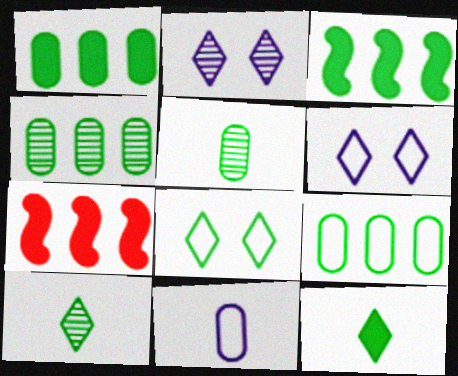[[1, 4, 9], 
[3, 5, 8], 
[5, 6, 7]]